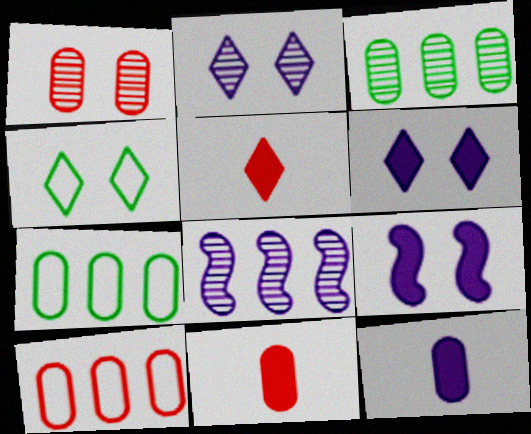[[1, 4, 9], 
[1, 7, 12], 
[1, 10, 11], 
[4, 8, 11]]